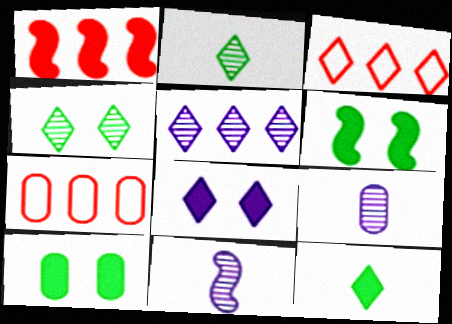[[2, 3, 8], 
[3, 6, 9], 
[3, 10, 11], 
[7, 9, 10]]